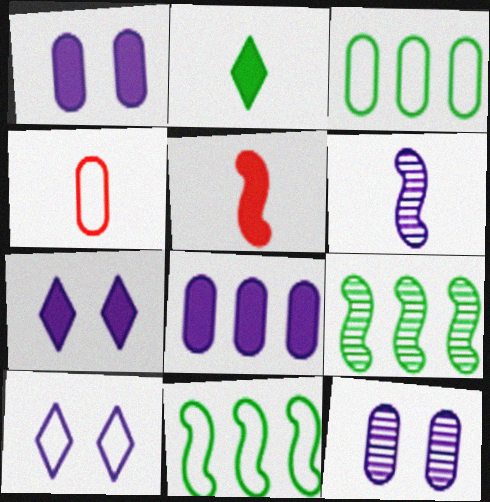[[2, 4, 6], 
[4, 7, 9], 
[4, 10, 11], 
[6, 8, 10]]